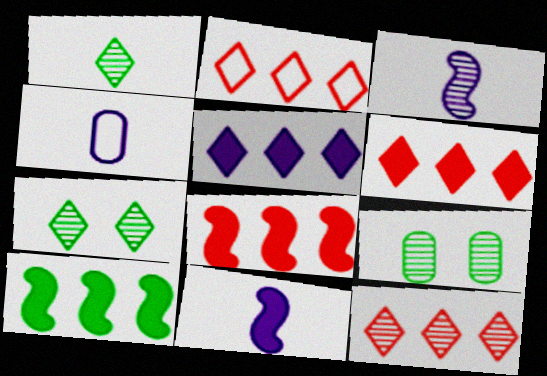[[2, 6, 12], 
[2, 9, 11], 
[3, 9, 12], 
[4, 7, 8]]